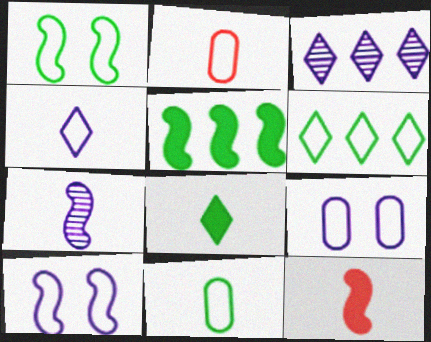[[1, 6, 11], 
[2, 6, 10], 
[2, 7, 8]]